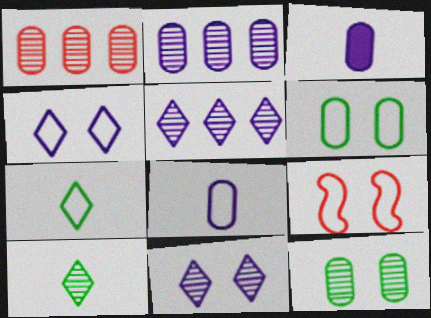[[1, 3, 6], 
[4, 6, 9]]